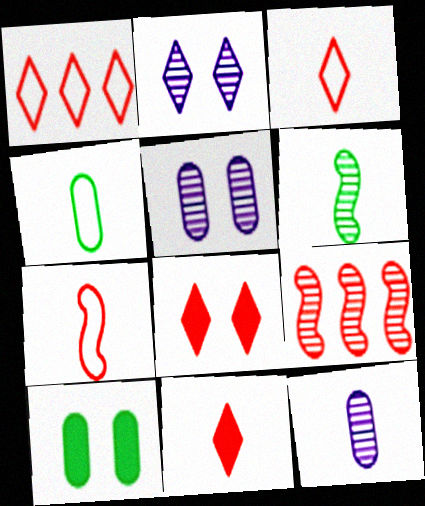[]